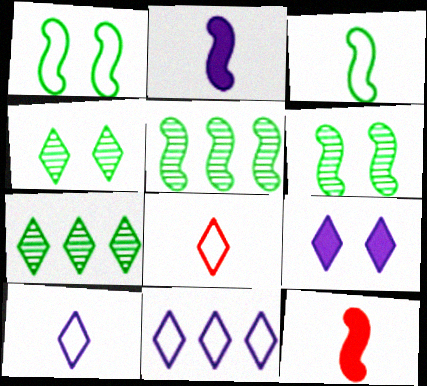[[7, 8, 9]]